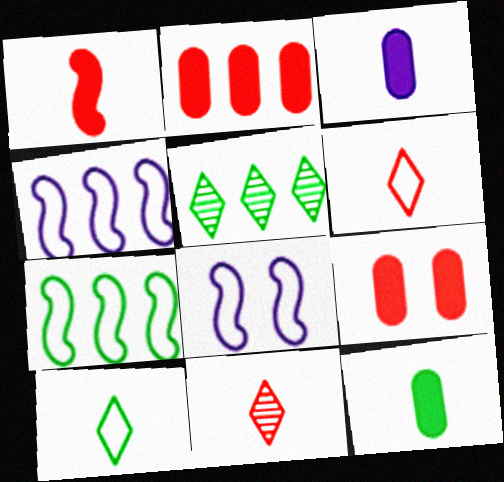[[2, 4, 5]]